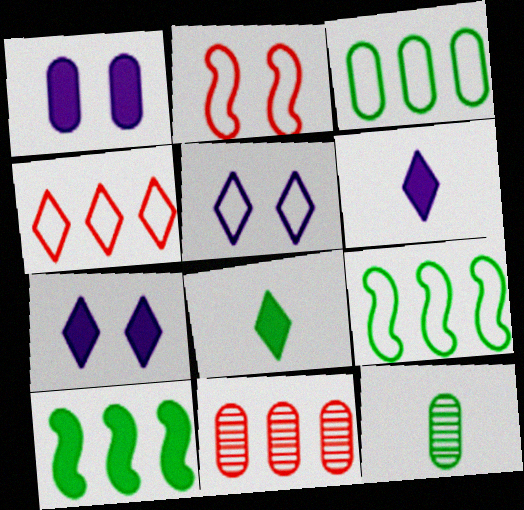[]